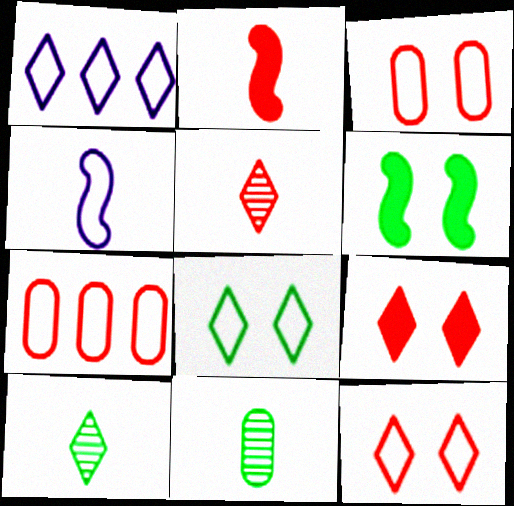[[1, 9, 10], 
[4, 7, 8]]